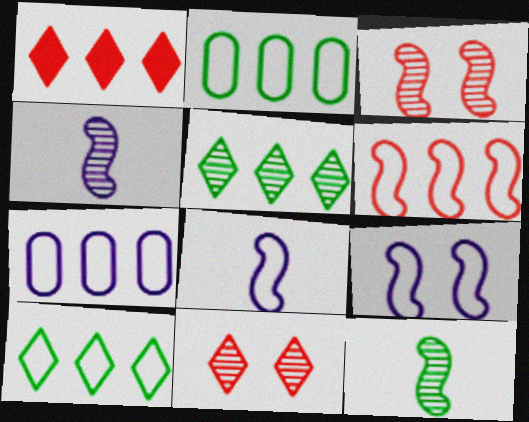[[6, 7, 10]]